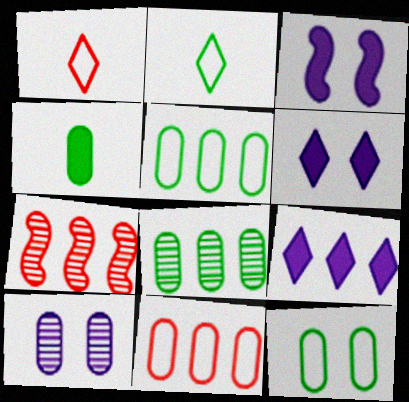[[1, 3, 8], 
[4, 8, 12], 
[4, 10, 11], 
[5, 7, 9]]